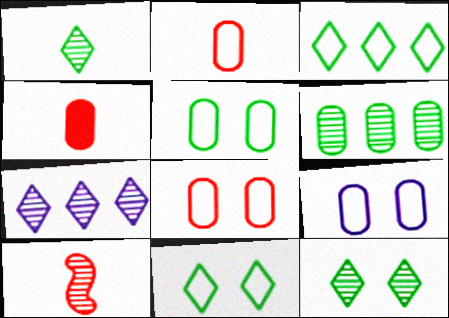[[4, 6, 9], 
[5, 8, 9]]